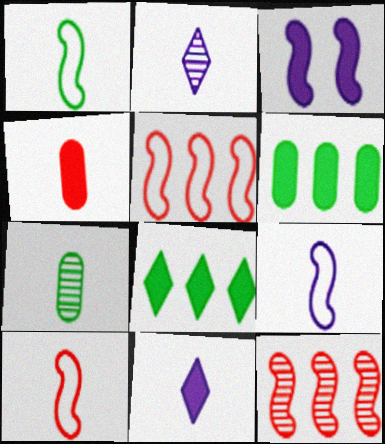[[1, 2, 4], 
[1, 3, 12], 
[1, 9, 10], 
[3, 4, 8], 
[7, 10, 11]]